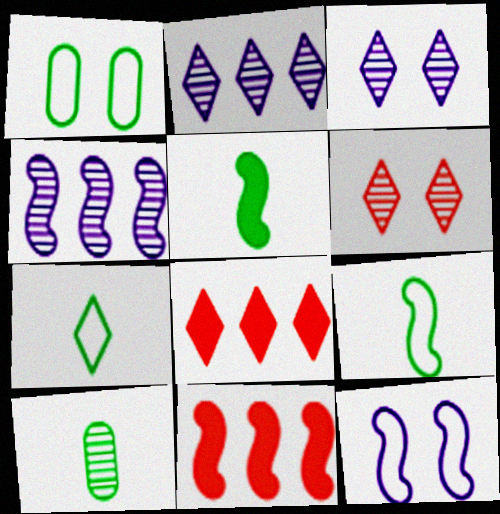[[3, 7, 8], 
[4, 6, 10], 
[5, 7, 10], 
[8, 10, 12]]